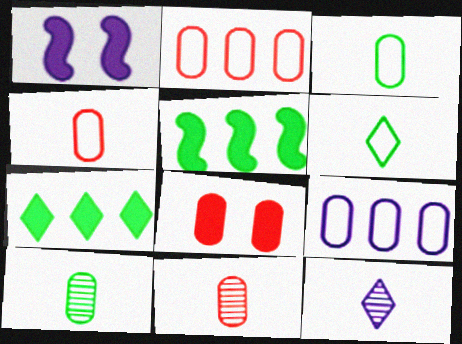[[1, 9, 12], 
[2, 8, 11], 
[8, 9, 10]]